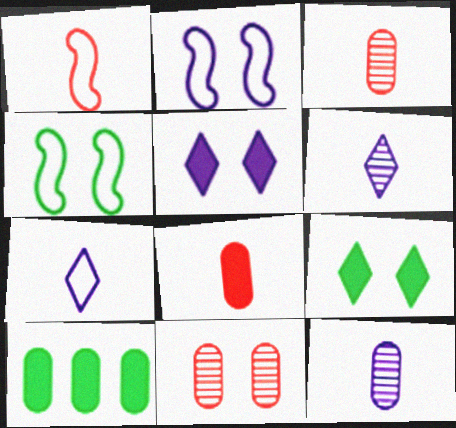[[2, 9, 11], 
[4, 5, 11]]